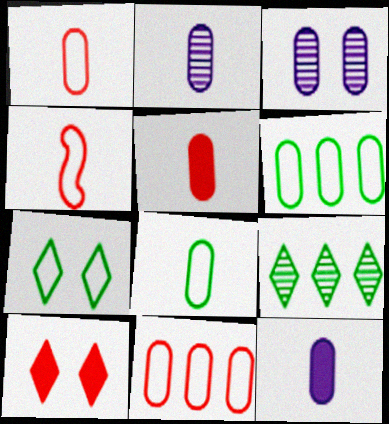[[2, 5, 8], 
[3, 5, 6]]